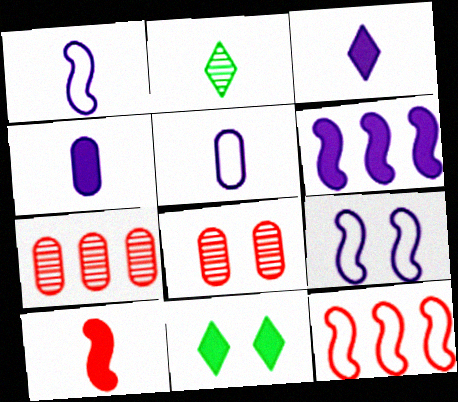[[1, 7, 11], 
[2, 5, 10], 
[8, 9, 11]]